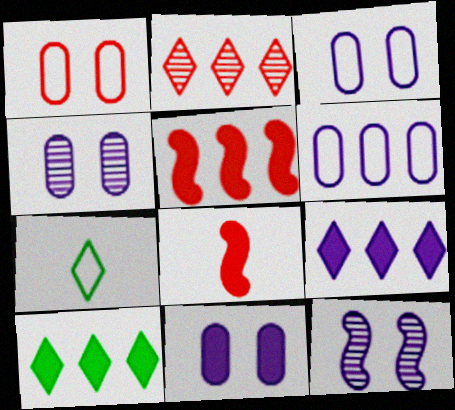[[1, 2, 8], 
[3, 4, 11], 
[4, 5, 7], 
[8, 10, 11]]